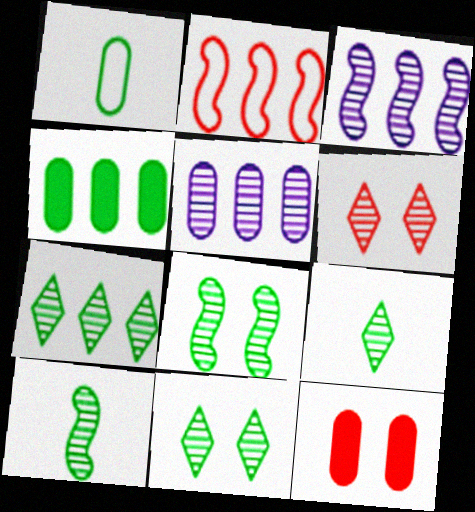[[1, 5, 12], 
[5, 6, 10], 
[7, 9, 11]]